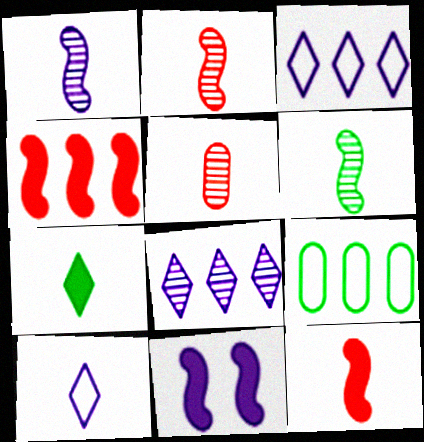[[1, 2, 6], 
[4, 8, 9]]